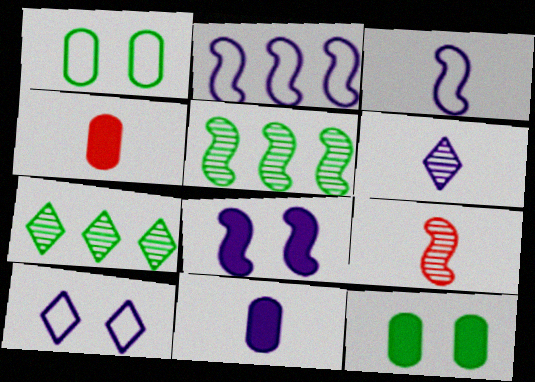[[3, 6, 11], 
[4, 5, 10]]